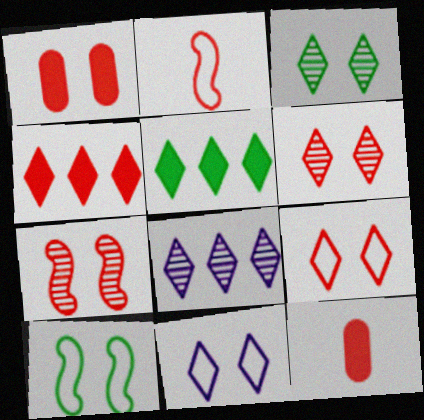[[1, 7, 9], 
[8, 10, 12]]